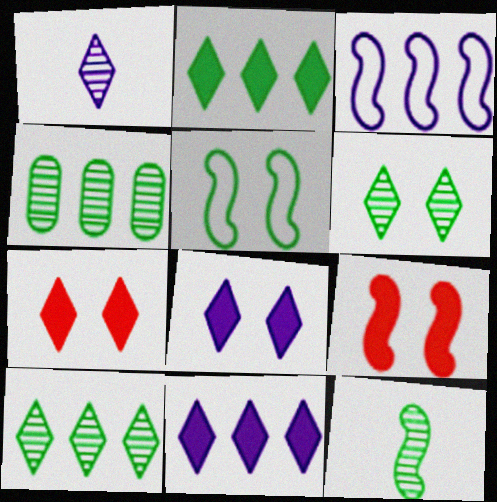[[3, 9, 12], 
[4, 6, 12]]